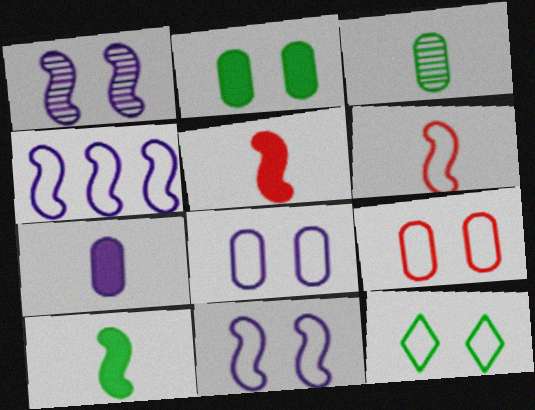[[9, 11, 12]]